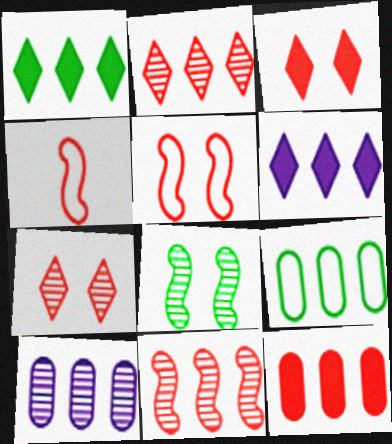[[4, 7, 12], 
[6, 9, 11], 
[9, 10, 12]]